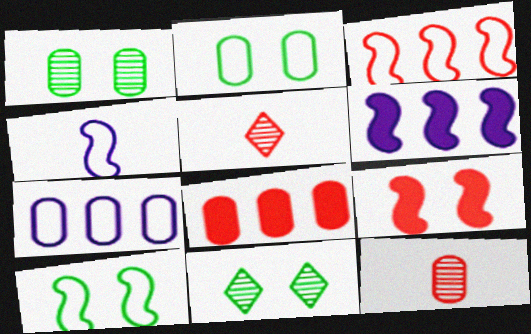[[2, 5, 6], 
[3, 4, 10], 
[4, 8, 11]]